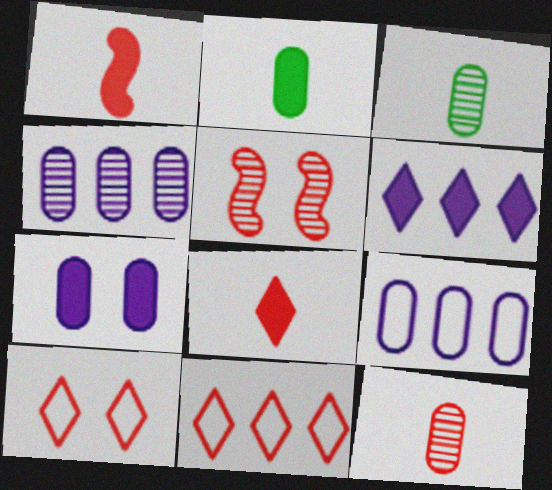[]